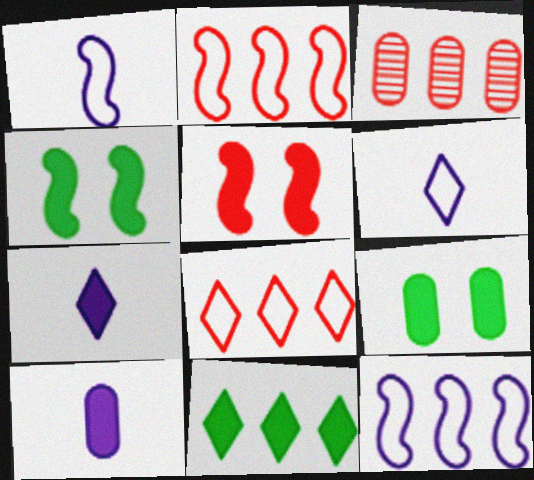[[3, 4, 6], 
[3, 11, 12], 
[5, 10, 11]]